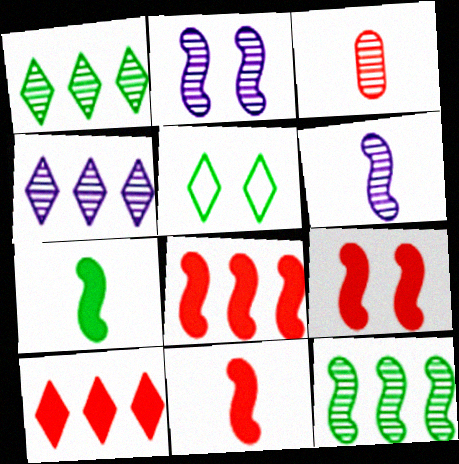[[1, 2, 3], 
[8, 9, 11]]